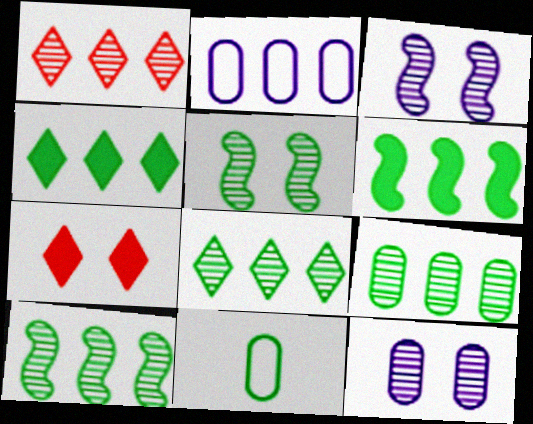[[1, 2, 6], 
[4, 5, 11], 
[8, 9, 10]]